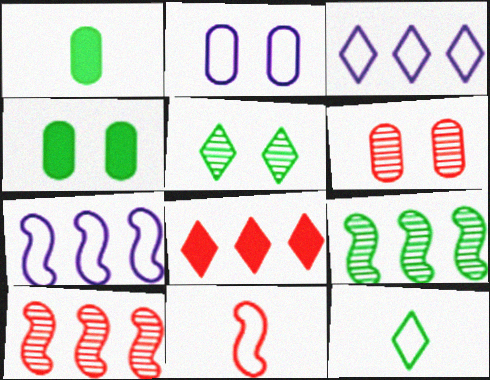[[2, 4, 6], 
[4, 9, 12], 
[6, 8, 11]]